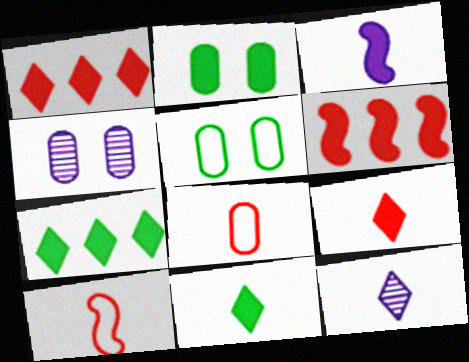[[1, 2, 3], 
[4, 7, 10], 
[5, 6, 12]]